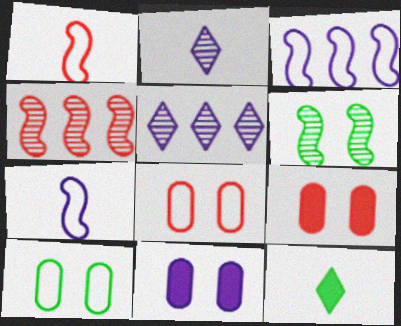[[2, 3, 11], 
[5, 7, 11]]